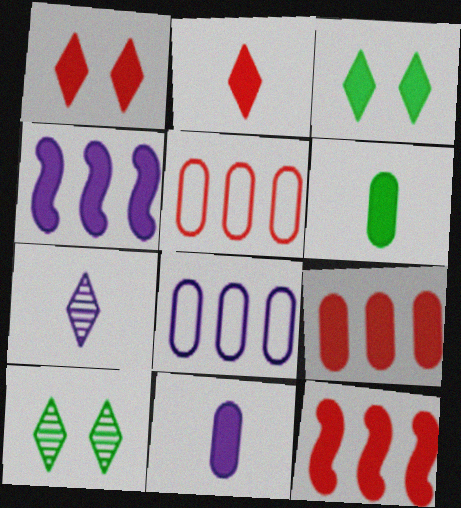[[1, 4, 6], 
[3, 11, 12]]